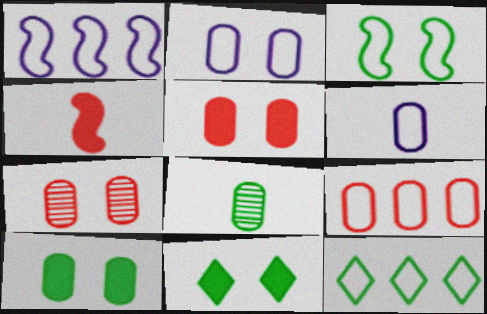[[1, 9, 12], 
[2, 7, 10]]